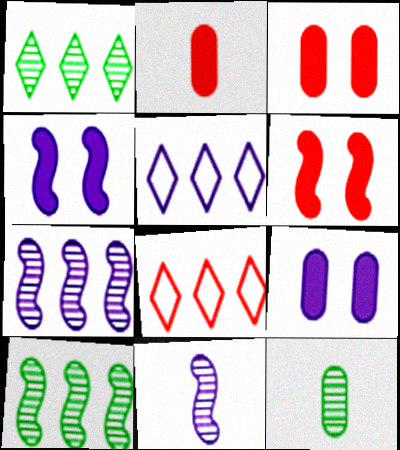[[4, 8, 12], 
[5, 6, 12], 
[5, 9, 11]]